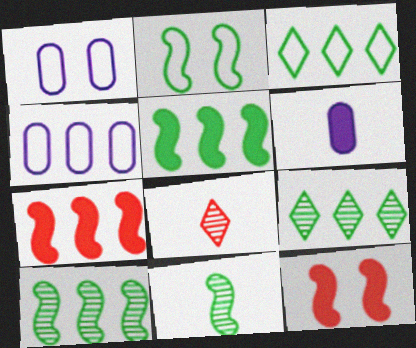[[1, 5, 8], 
[2, 5, 11], 
[4, 7, 9]]